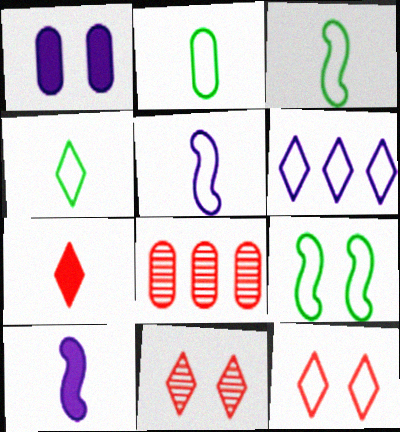[[1, 2, 8], 
[1, 9, 11], 
[2, 3, 4], 
[4, 6, 12]]